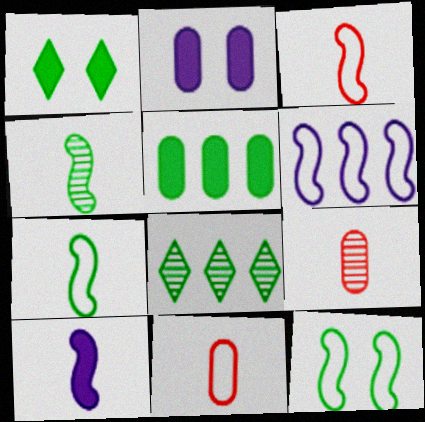[[1, 6, 9], 
[2, 3, 8], 
[3, 4, 10], 
[3, 6, 12]]